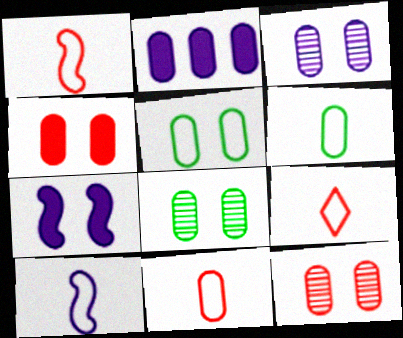[[1, 9, 11], 
[2, 6, 12], 
[2, 8, 11], 
[3, 4, 5], 
[3, 8, 12], 
[6, 9, 10]]